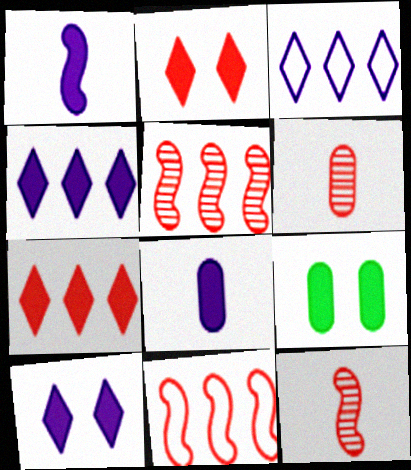[[1, 7, 9], 
[2, 6, 11], 
[3, 9, 12]]